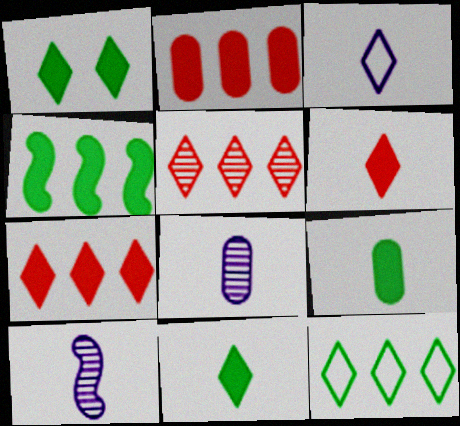[[1, 3, 5], 
[1, 4, 9]]